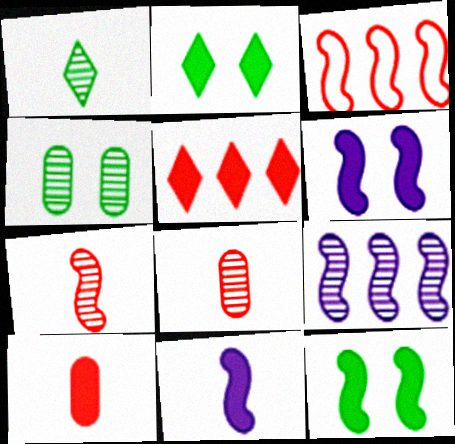[]